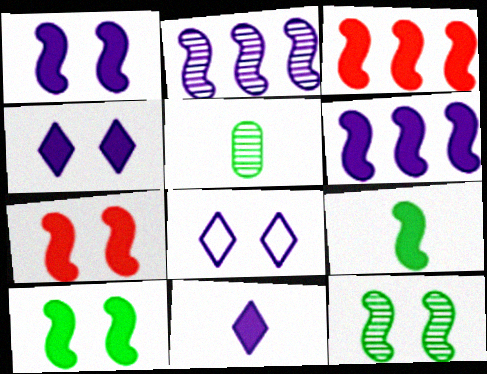[[1, 3, 9], 
[1, 7, 10], 
[3, 5, 8], 
[6, 7, 9]]